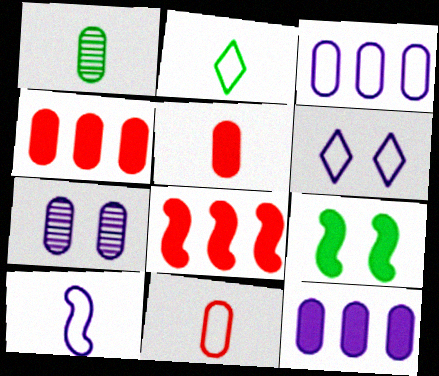[[1, 6, 8], 
[2, 7, 8], 
[2, 10, 11], 
[3, 6, 10]]